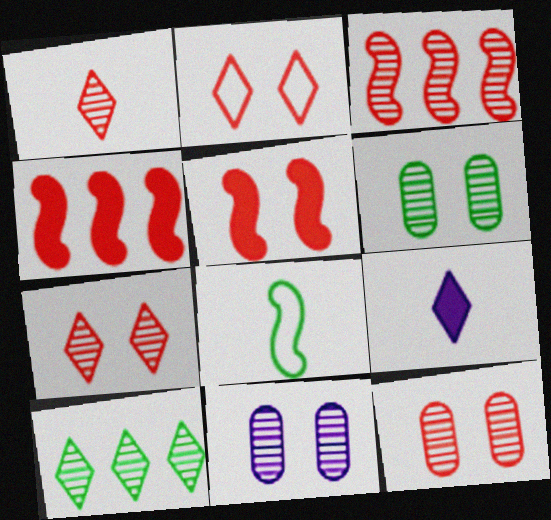[[1, 3, 12], 
[2, 5, 12], 
[2, 9, 10], 
[6, 11, 12]]